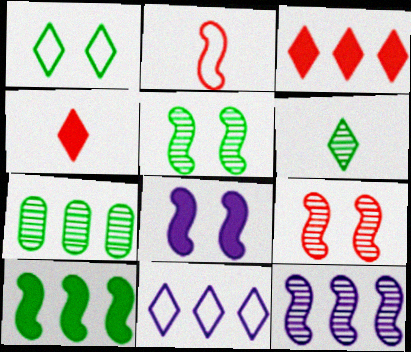[[5, 6, 7]]